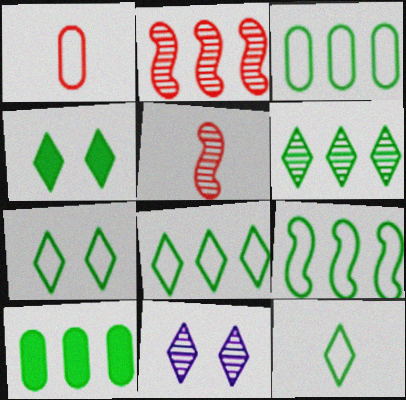[[3, 8, 9], 
[4, 6, 12], 
[6, 9, 10], 
[7, 8, 12]]